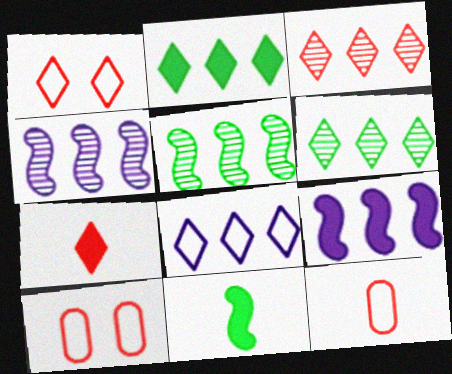[[1, 3, 7], 
[2, 3, 8]]